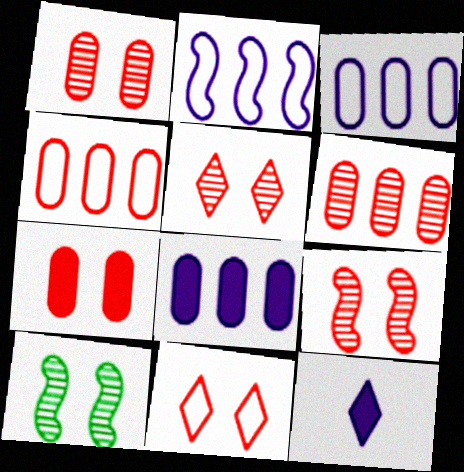[[1, 5, 9], 
[4, 10, 12], 
[7, 9, 11]]